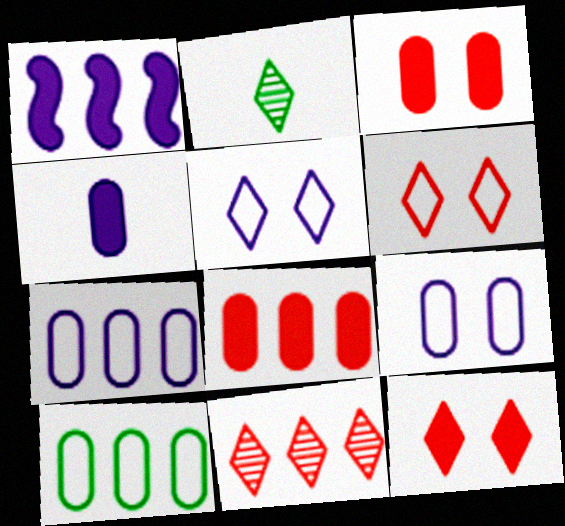[[1, 10, 11]]